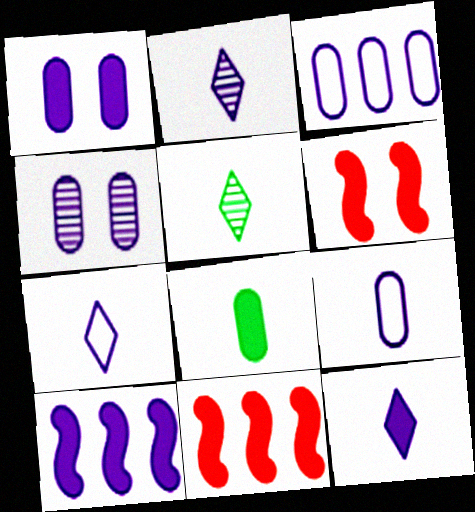[[1, 10, 12], 
[2, 7, 12], 
[3, 5, 6], 
[4, 7, 10]]